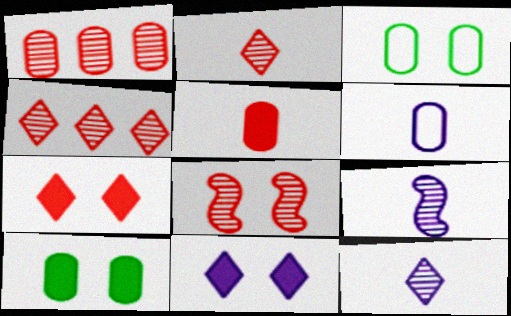[[1, 2, 8], 
[1, 6, 10], 
[3, 8, 11]]